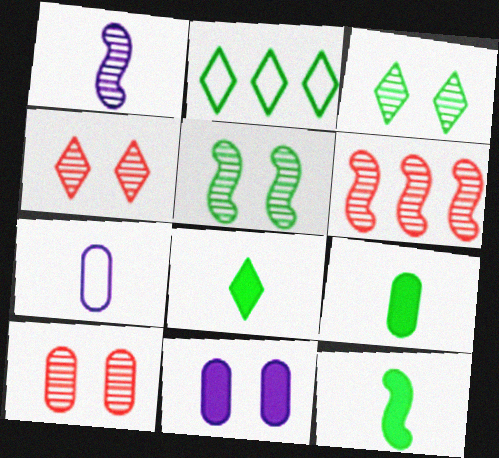[[1, 5, 6], 
[2, 3, 8], 
[2, 5, 9], 
[8, 9, 12]]